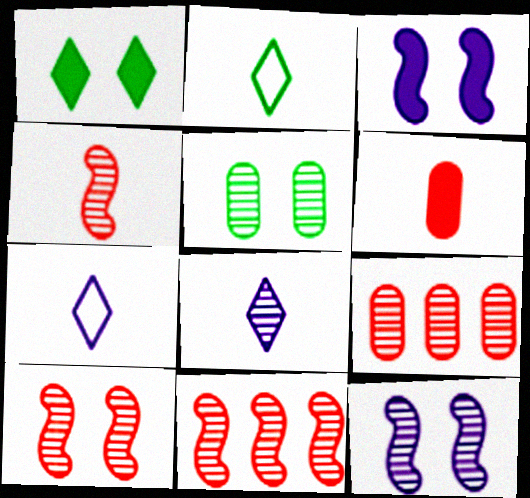[[2, 3, 9], 
[4, 10, 11], 
[5, 8, 11]]